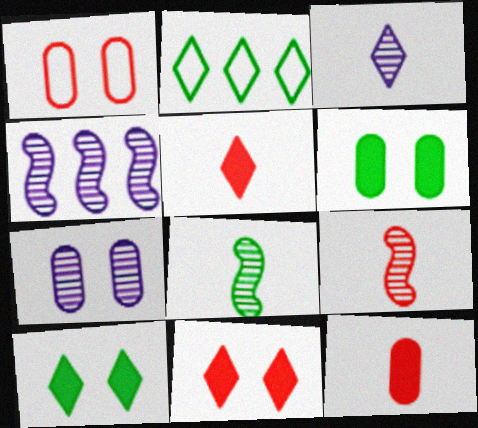[[1, 6, 7], 
[2, 3, 11], 
[2, 6, 8], 
[3, 4, 7]]